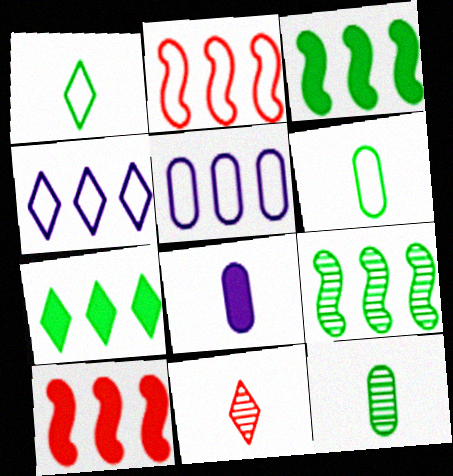[]